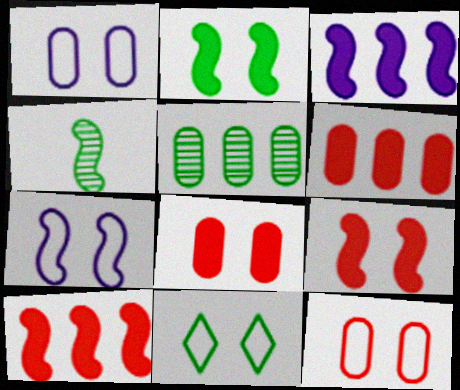[[4, 7, 10], 
[7, 11, 12]]